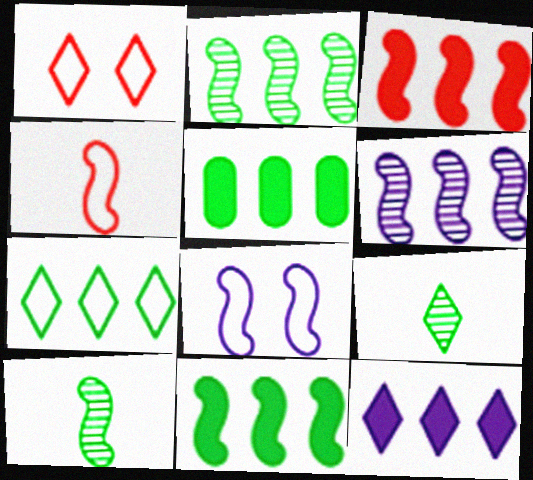[[1, 9, 12], 
[2, 5, 7], 
[3, 5, 12], 
[3, 8, 10]]